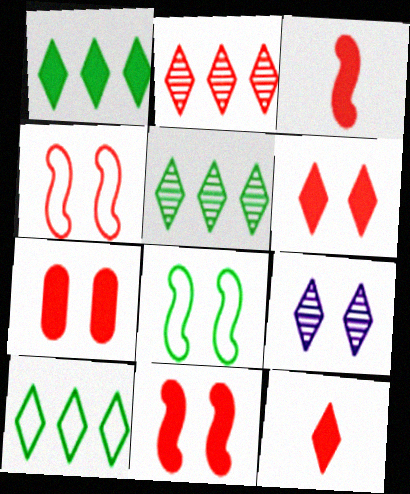[[1, 5, 10], 
[6, 7, 11], 
[7, 8, 9], 
[9, 10, 12]]